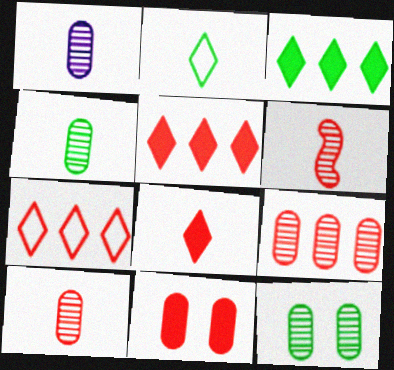[[1, 4, 10], 
[1, 9, 12], 
[6, 7, 11]]